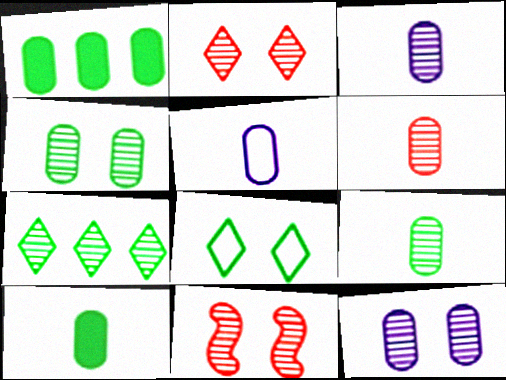[[3, 6, 9], 
[3, 7, 11], 
[5, 6, 10]]